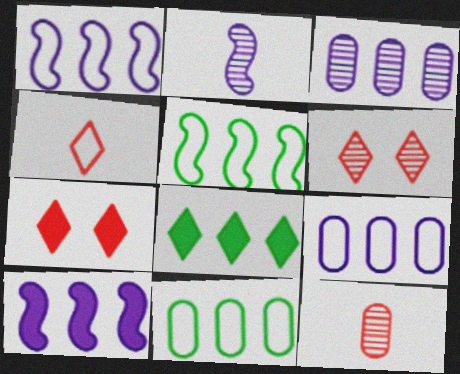[[2, 7, 11]]